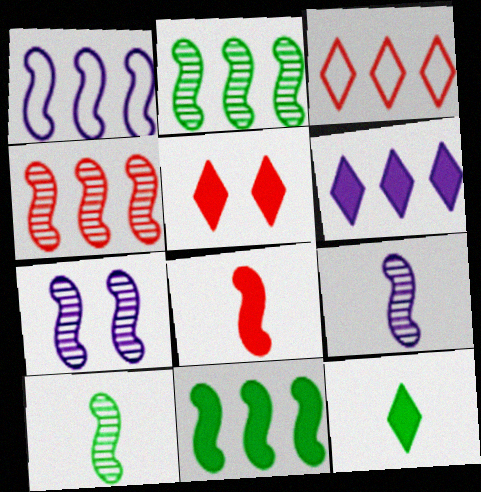[[1, 4, 11], 
[4, 7, 10], 
[5, 6, 12]]